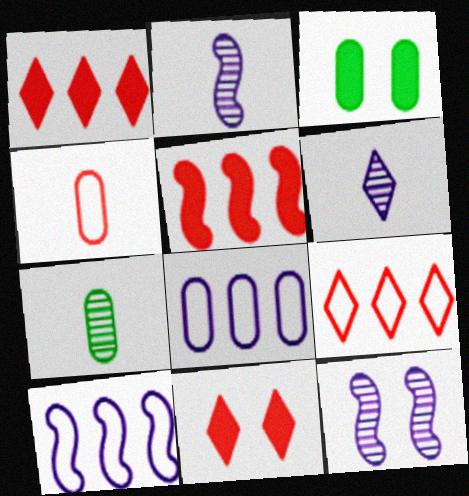[[2, 3, 9], 
[7, 10, 11]]